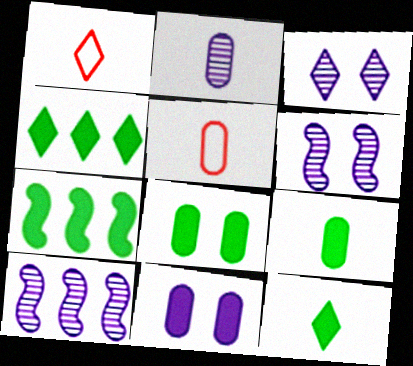[[1, 3, 4], 
[1, 8, 10], 
[2, 3, 10], 
[2, 5, 9], 
[3, 5, 7], 
[4, 5, 6], 
[7, 8, 12]]